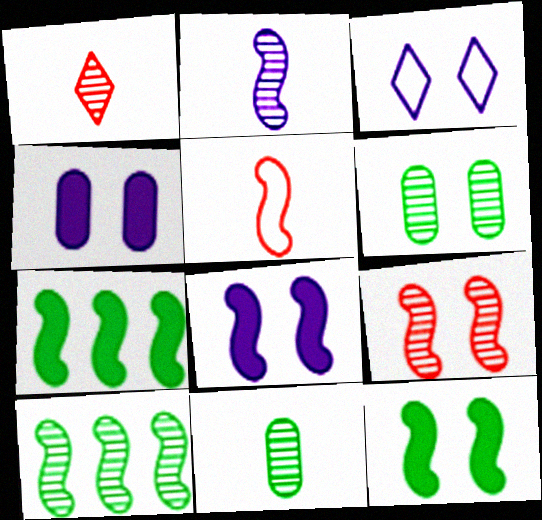[[1, 2, 11], 
[2, 9, 10], 
[5, 8, 10]]